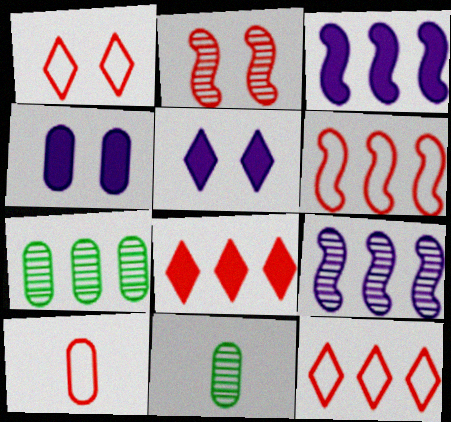[[1, 3, 11], 
[1, 6, 10], 
[2, 8, 10], 
[3, 7, 12], 
[4, 7, 10], 
[5, 6, 11]]